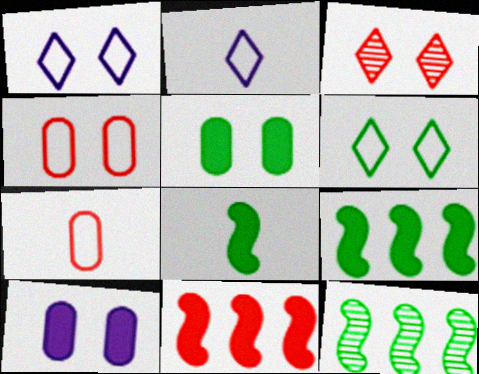[[3, 7, 11]]